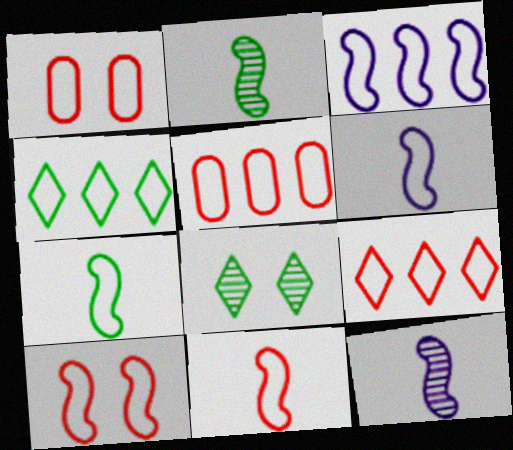[[1, 4, 6], 
[1, 9, 11], 
[3, 4, 5], 
[3, 7, 10], 
[6, 7, 11]]